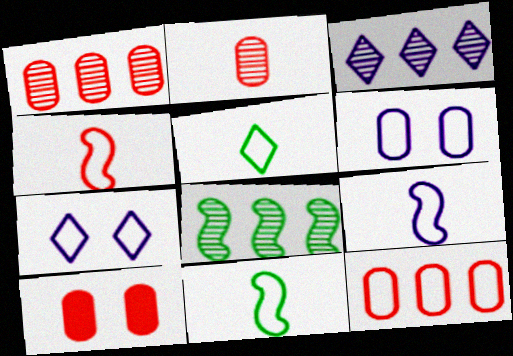[[1, 3, 8], 
[2, 10, 12], 
[3, 10, 11], 
[4, 9, 11], 
[7, 11, 12]]